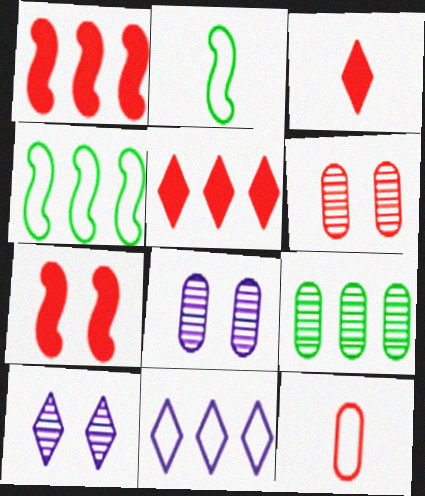[[1, 9, 11], 
[2, 5, 8], 
[3, 4, 8]]